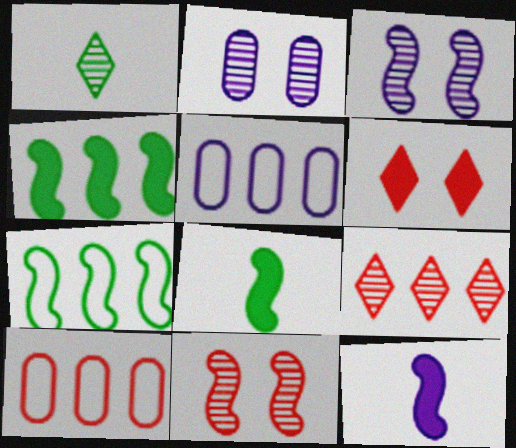[[4, 5, 9], 
[7, 11, 12]]